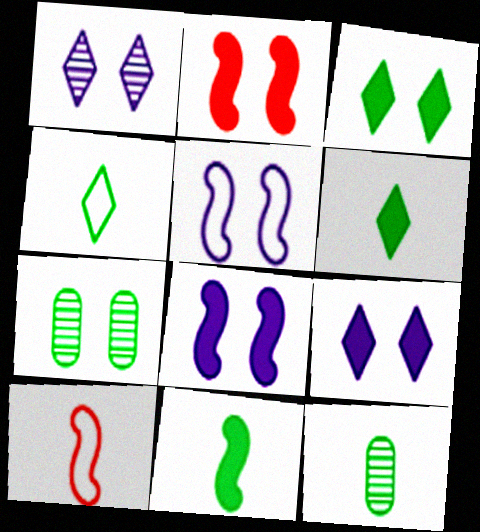[[4, 11, 12]]